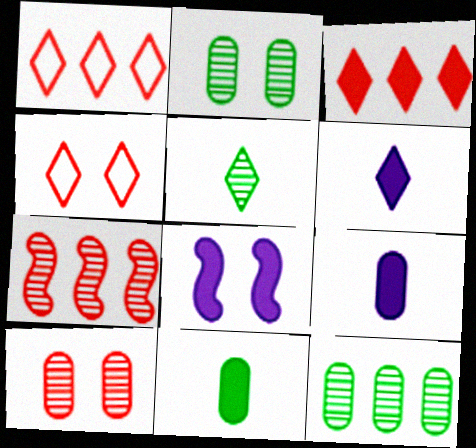[[2, 4, 8], 
[3, 8, 11]]